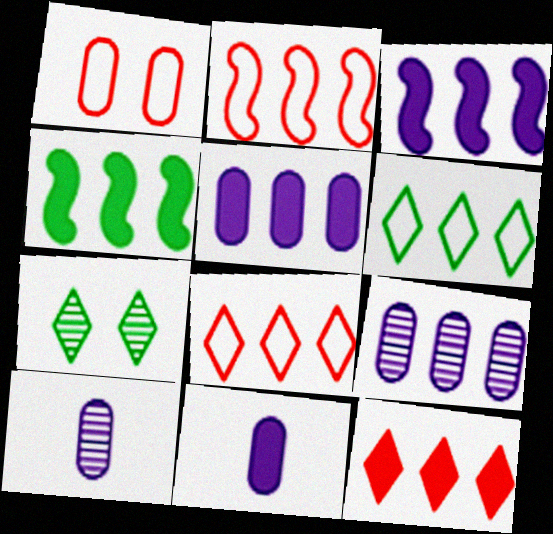[[2, 7, 11], 
[4, 5, 12], 
[4, 8, 9]]